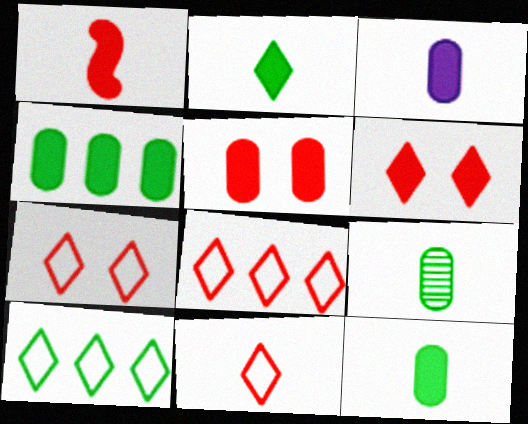[[1, 2, 3], 
[3, 4, 5], 
[7, 8, 11]]